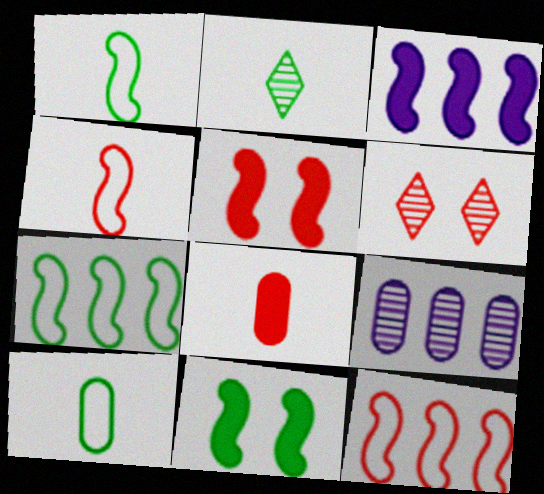[[3, 6, 10], 
[6, 8, 12]]